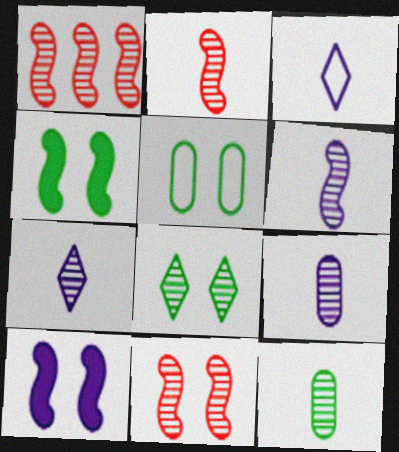[[1, 2, 11], 
[1, 8, 9], 
[2, 7, 12], 
[4, 5, 8], 
[6, 7, 9]]